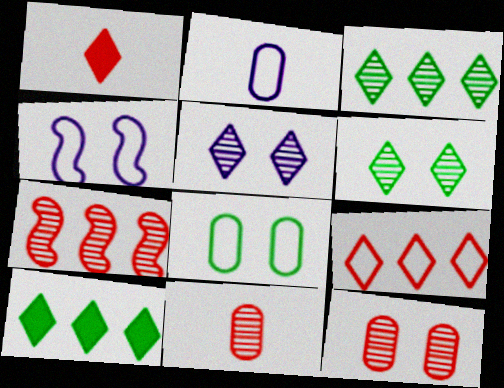[[4, 10, 11]]